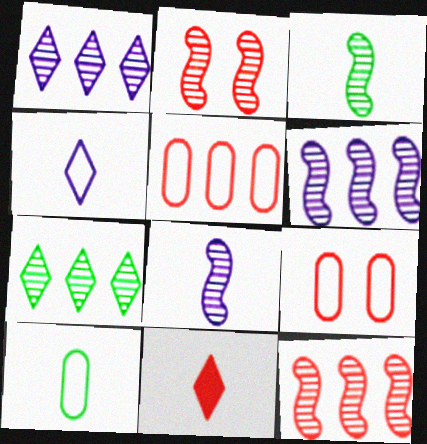[[2, 3, 6], 
[2, 5, 11], 
[8, 10, 11], 
[9, 11, 12]]